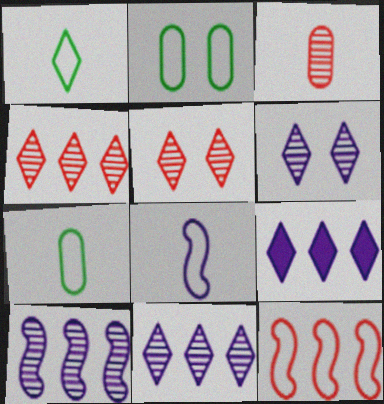[[1, 5, 9]]